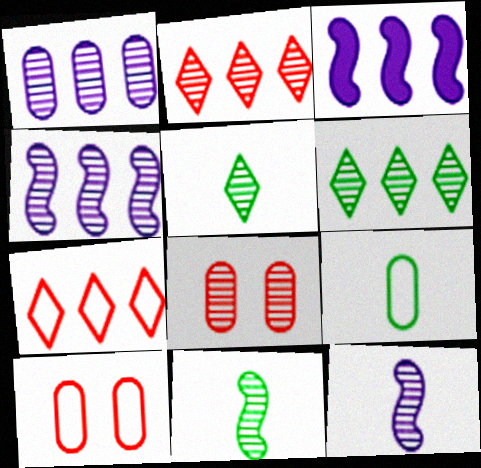[[3, 5, 10], 
[4, 5, 8], 
[6, 8, 12]]